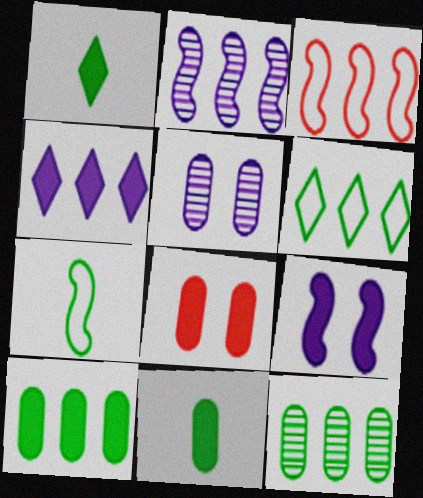[[1, 3, 5], 
[3, 4, 12]]